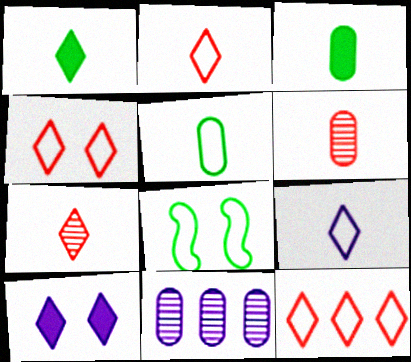[[1, 7, 9], 
[2, 4, 12]]